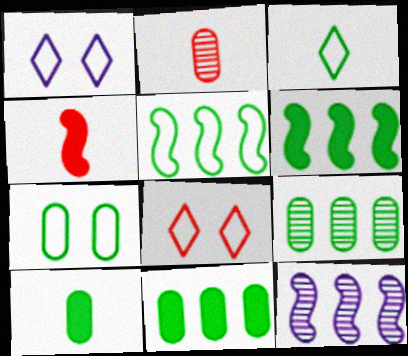[[1, 2, 6], 
[1, 4, 9], 
[3, 5, 7], 
[7, 9, 10], 
[8, 10, 12]]